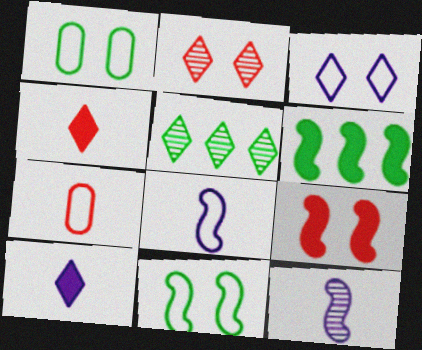[[3, 4, 5]]